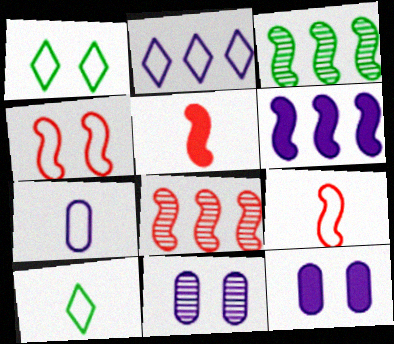[[4, 5, 8], 
[7, 9, 10], 
[8, 10, 12]]